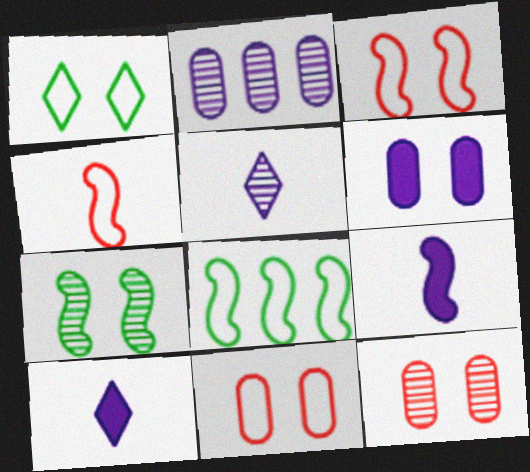[[8, 10, 12]]